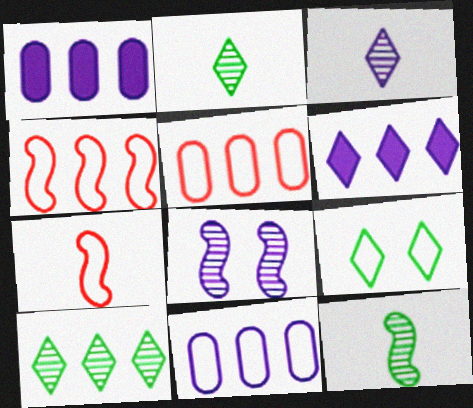[[1, 4, 10], 
[7, 9, 11]]